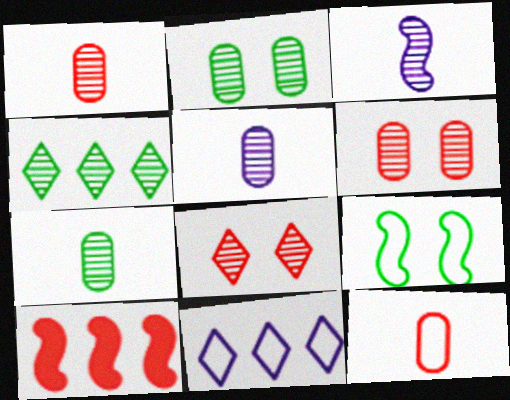[[1, 5, 7], 
[3, 4, 6], 
[3, 9, 10], 
[8, 10, 12], 
[9, 11, 12]]